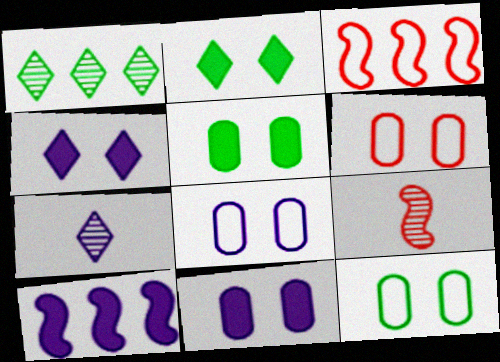[[3, 5, 7], 
[6, 8, 12], 
[7, 8, 10]]